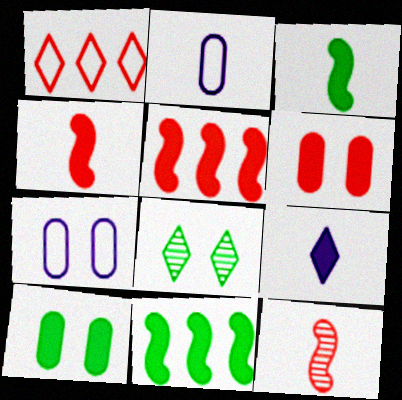[[1, 6, 12], 
[1, 8, 9], 
[2, 5, 8], 
[5, 9, 10], 
[6, 9, 11]]